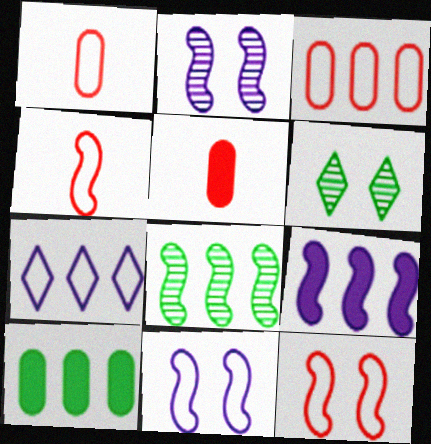[[1, 6, 9]]